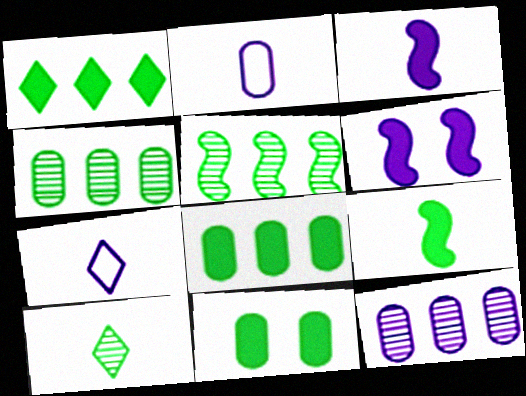[[1, 9, 11], 
[6, 7, 12]]